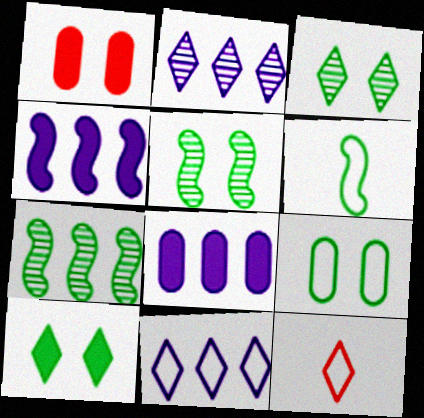[[1, 2, 6], 
[2, 10, 12], 
[5, 8, 12], 
[5, 9, 10]]